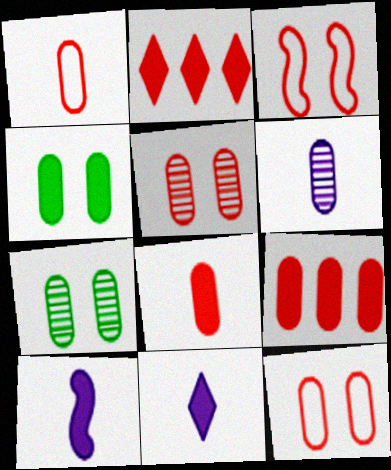[[1, 5, 9], 
[2, 4, 10]]